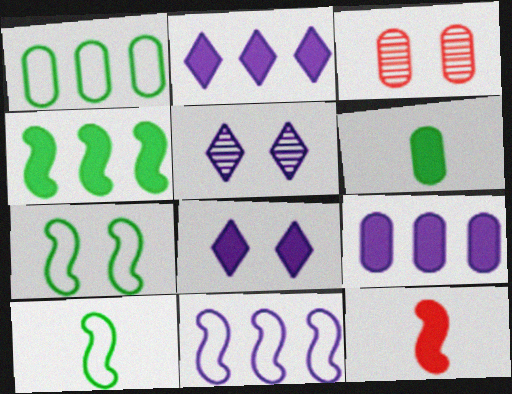[[1, 5, 12], 
[2, 3, 10], 
[3, 7, 8]]